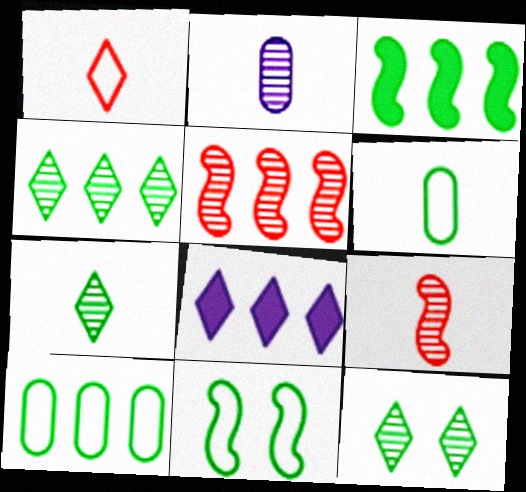[[1, 8, 12], 
[2, 5, 12], 
[2, 7, 9], 
[3, 4, 10], 
[3, 6, 12], 
[4, 7, 12], 
[5, 8, 10]]